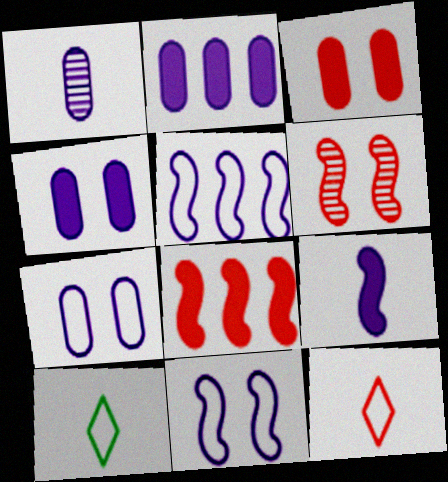[[1, 2, 7], 
[2, 6, 10]]